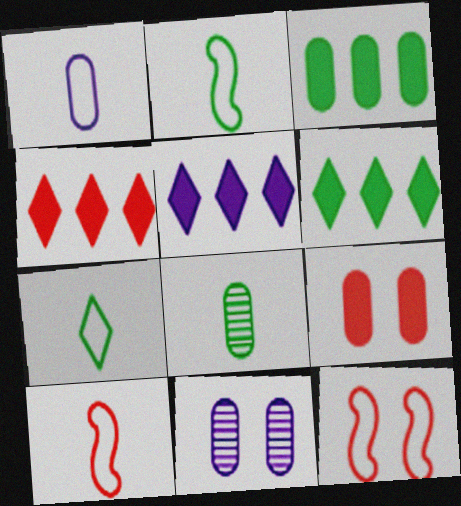[[1, 7, 10], 
[2, 4, 11], 
[4, 5, 6], 
[5, 8, 12], 
[6, 10, 11]]